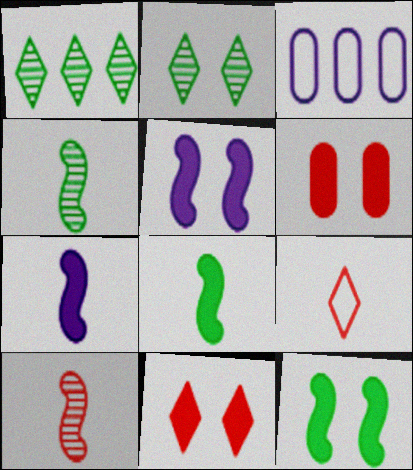[[3, 4, 11]]